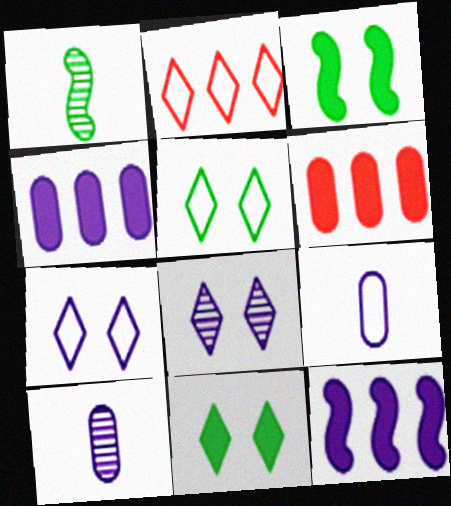[[1, 6, 7], 
[2, 3, 10], 
[7, 10, 12], 
[8, 9, 12]]